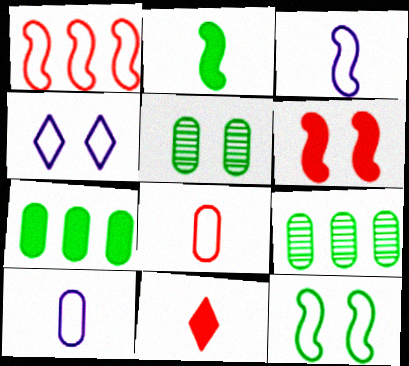[[1, 3, 12], 
[4, 5, 6]]